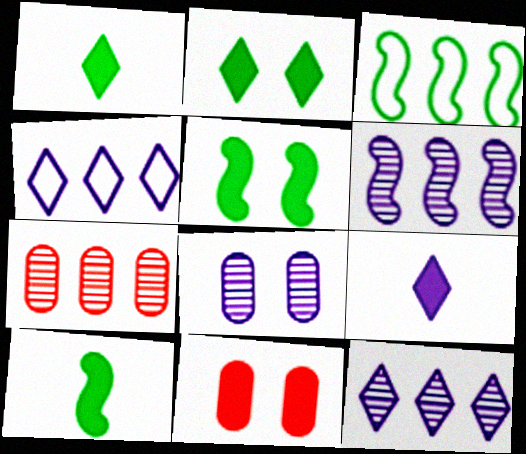[]